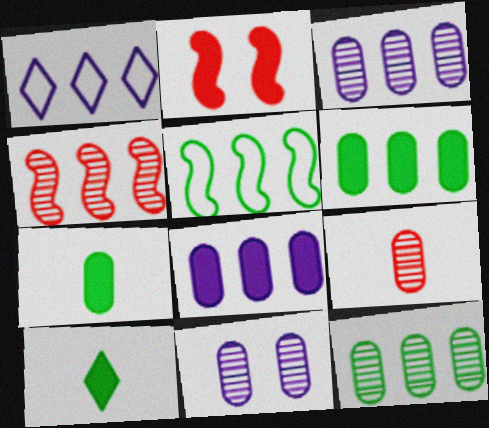[[1, 4, 6], 
[2, 8, 10], 
[9, 11, 12]]